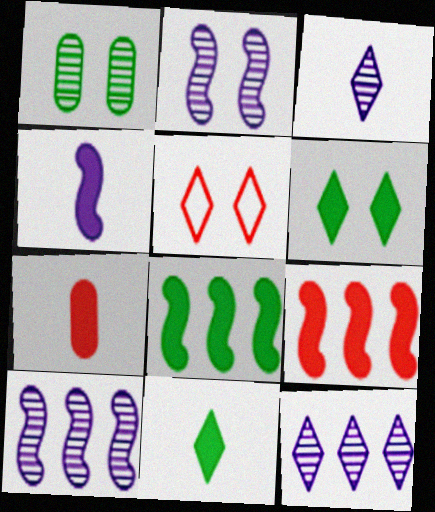[[4, 7, 11], 
[5, 11, 12]]